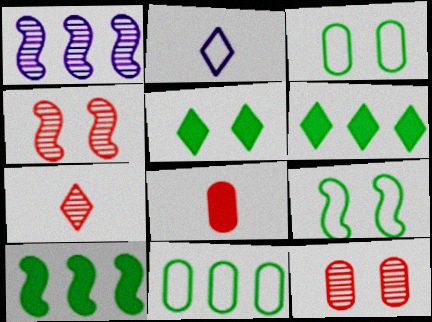[[2, 10, 12]]